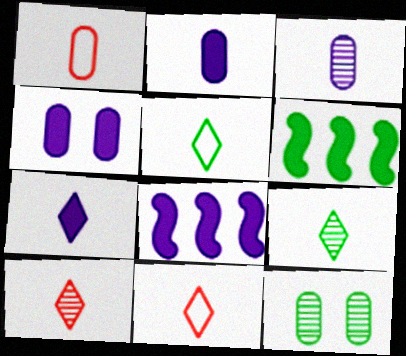[[4, 7, 8], 
[5, 6, 12], 
[5, 7, 10], 
[7, 9, 11], 
[8, 11, 12]]